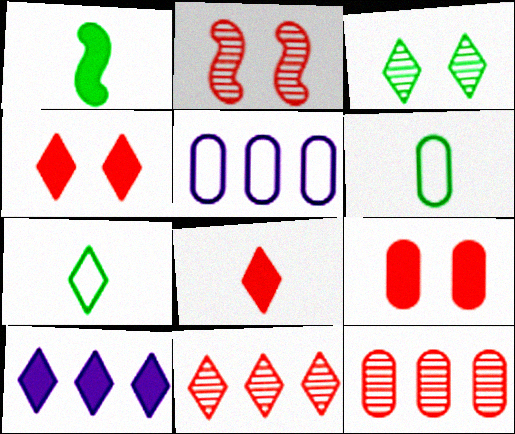[[1, 9, 10], 
[2, 6, 10]]